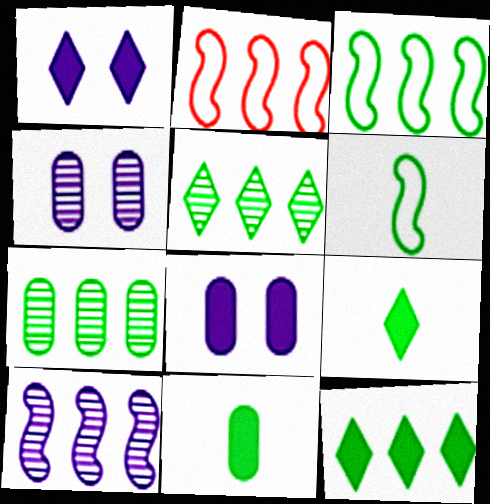[[2, 4, 9], 
[3, 7, 12]]